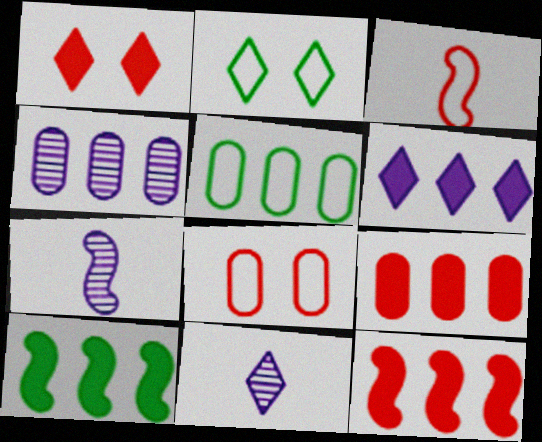[[1, 5, 7], 
[2, 7, 9], 
[4, 5, 9], 
[6, 9, 10], 
[8, 10, 11]]